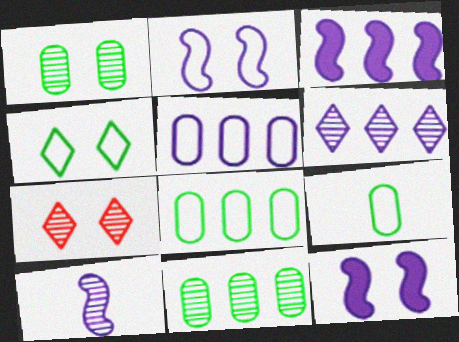[[2, 3, 10], 
[3, 5, 6], 
[3, 7, 9], 
[7, 10, 11]]